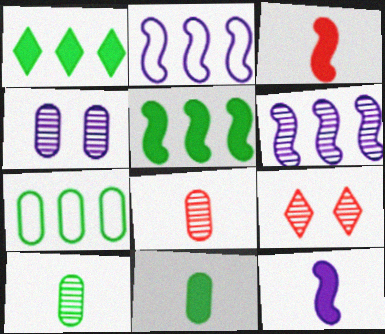[[2, 9, 11], 
[6, 9, 10], 
[7, 9, 12]]